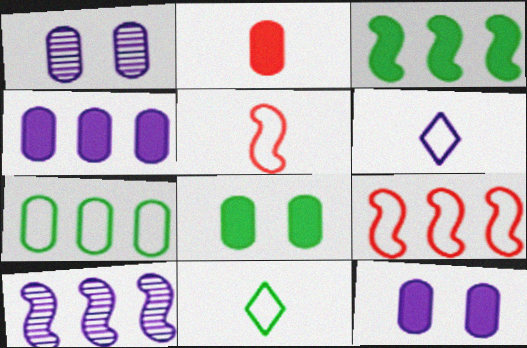[[1, 2, 7], 
[2, 4, 8], 
[3, 9, 10], 
[6, 10, 12]]